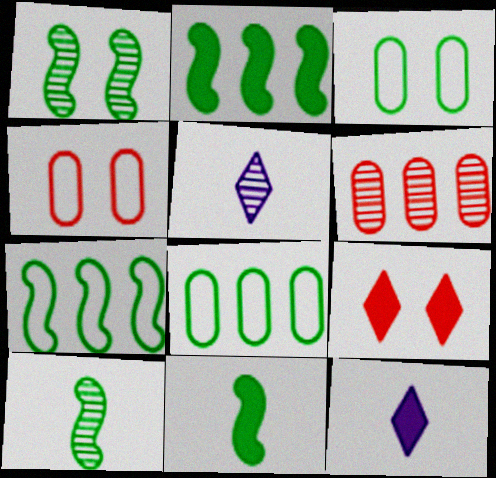[[1, 5, 6], 
[1, 7, 11], 
[2, 4, 5]]